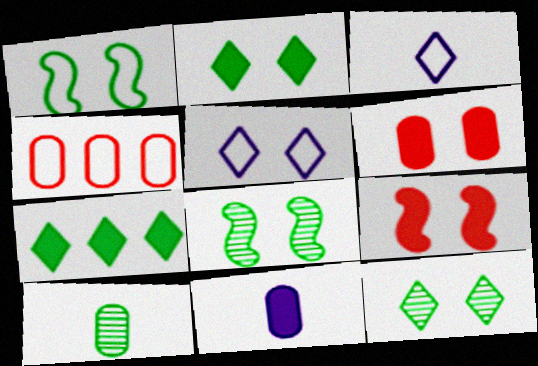[[1, 3, 4], 
[1, 7, 10], 
[5, 6, 8], 
[7, 9, 11]]